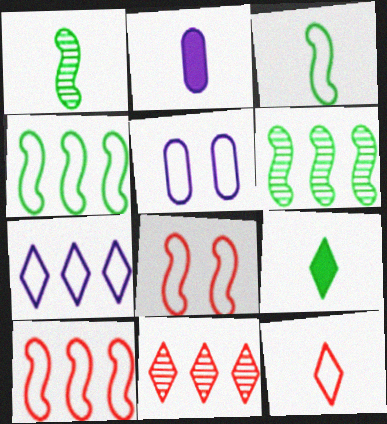[[1, 2, 12], 
[4, 5, 12]]